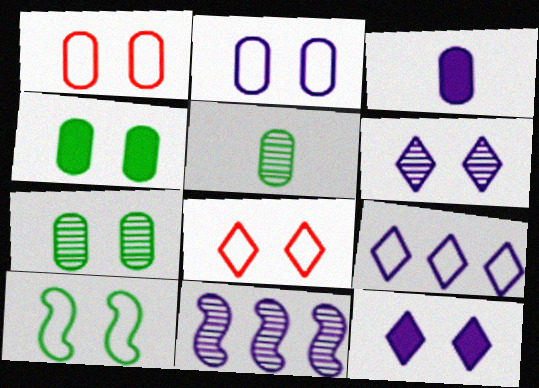[[2, 8, 10]]